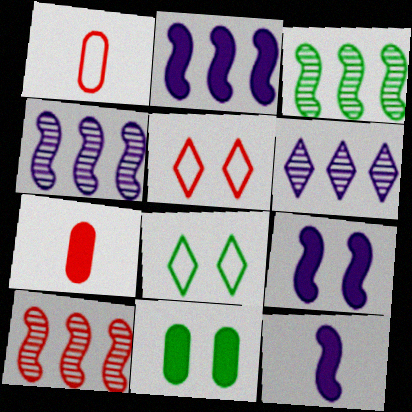[[2, 9, 12], 
[3, 4, 10], 
[4, 7, 8], 
[5, 7, 10]]